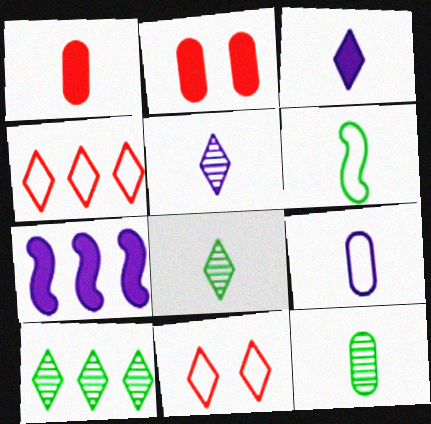[[1, 5, 6], 
[1, 9, 12], 
[3, 10, 11], 
[7, 11, 12]]